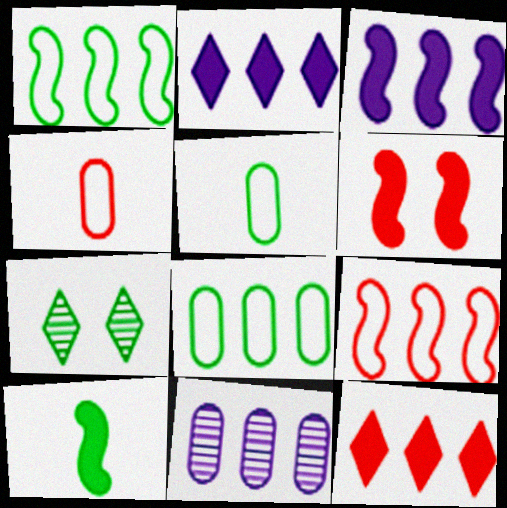[[1, 11, 12], 
[3, 4, 7], 
[3, 6, 10], 
[7, 8, 10]]